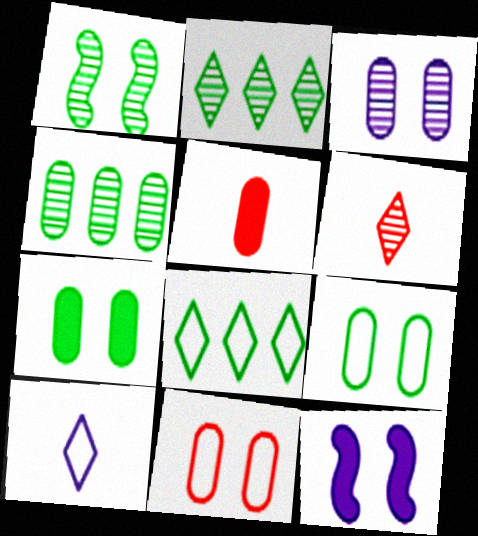[[3, 7, 11]]